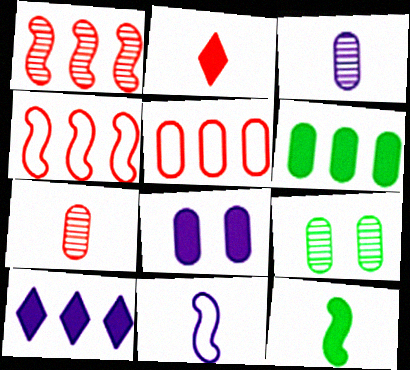[]